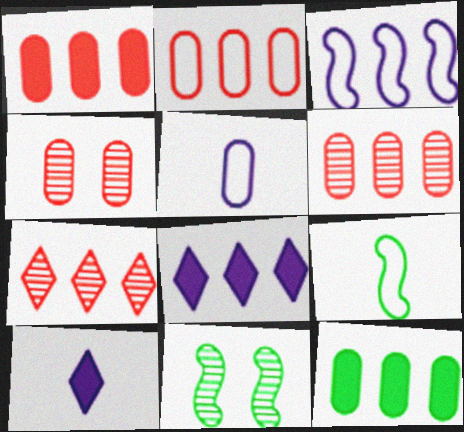[[1, 2, 6], 
[2, 10, 11], 
[3, 7, 12], 
[4, 5, 12], 
[4, 8, 9]]